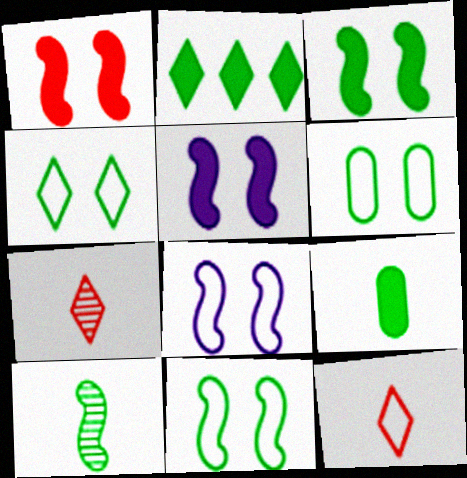[[1, 3, 5], 
[2, 3, 9], 
[2, 6, 10], 
[4, 6, 11]]